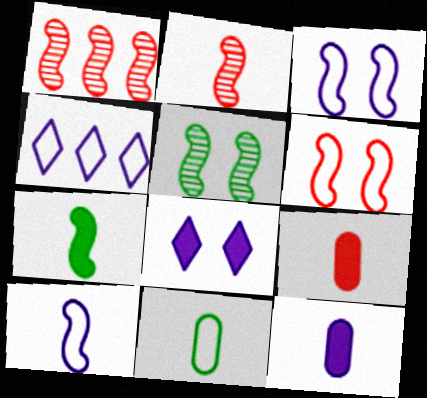[[1, 3, 7], 
[1, 8, 11], 
[2, 7, 10], 
[4, 5, 9], 
[4, 6, 11]]